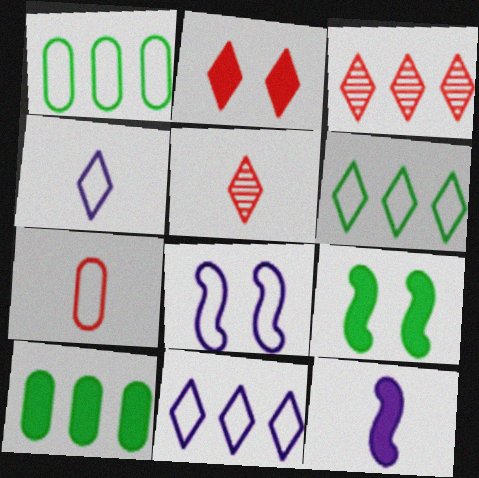[[2, 10, 12], 
[5, 8, 10], 
[6, 7, 8]]